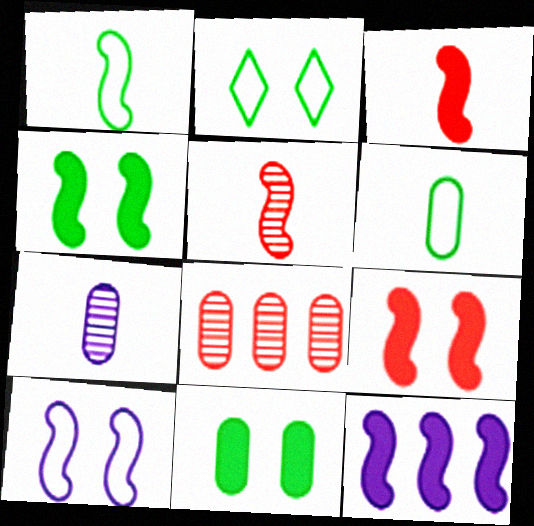[[3, 4, 12]]